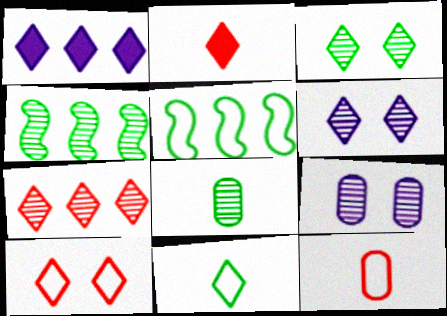[[2, 5, 9], 
[2, 7, 10], 
[3, 4, 8]]